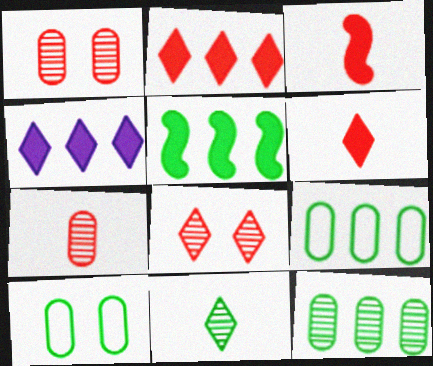[[5, 10, 11]]